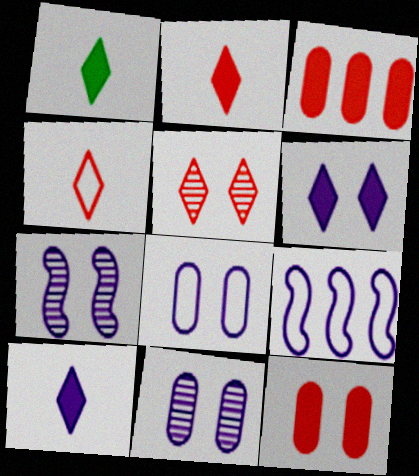[[1, 2, 10], 
[6, 7, 8], 
[9, 10, 11]]